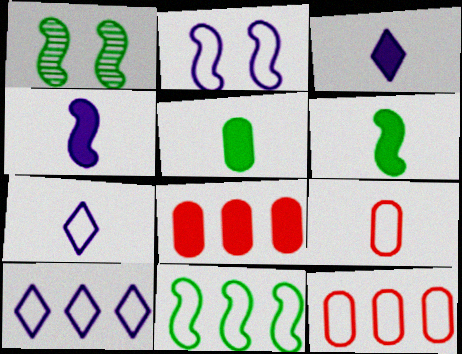[[1, 3, 12], 
[1, 6, 11], 
[1, 7, 8], 
[10, 11, 12]]